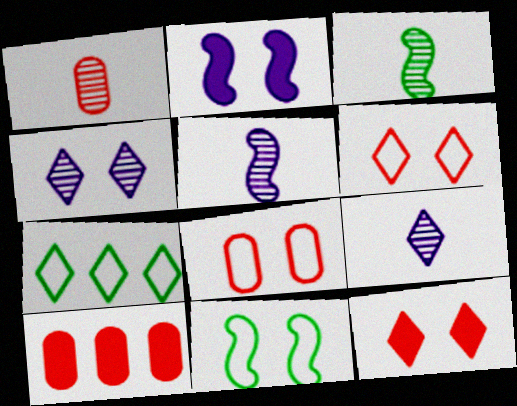[[1, 2, 7], 
[1, 3, 9], 
[1, 8, 10], 
[7, 9, 12], 
[9, 10, 11]]